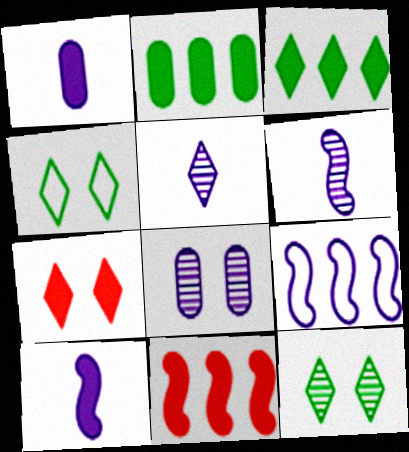[[2, 7, 10]]